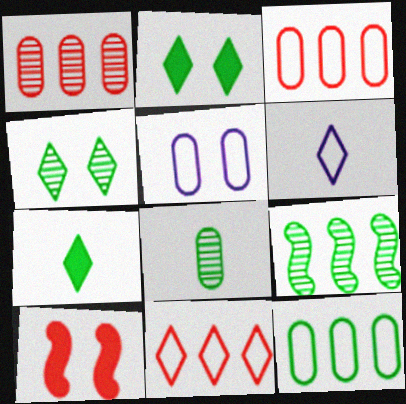[[4, 5, 10], 
[4, 8, 9]]